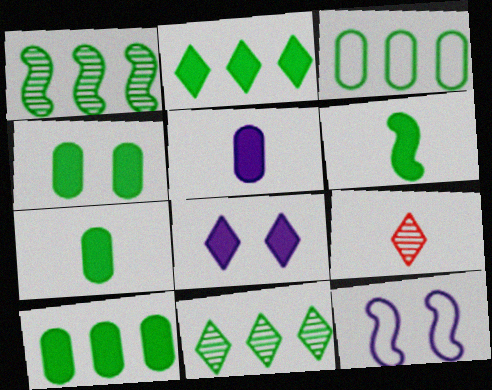[[1, 2, 3], 
[2, 4, 6], 
[4, 7, 10], 
[9, 10, 12]]